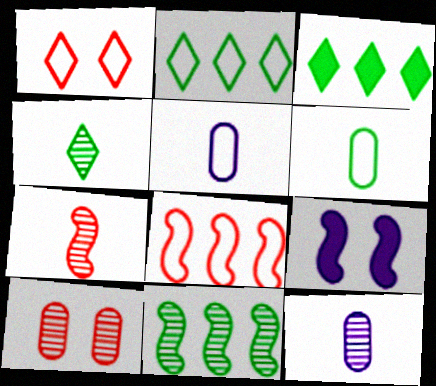[[4, 7, 12]]